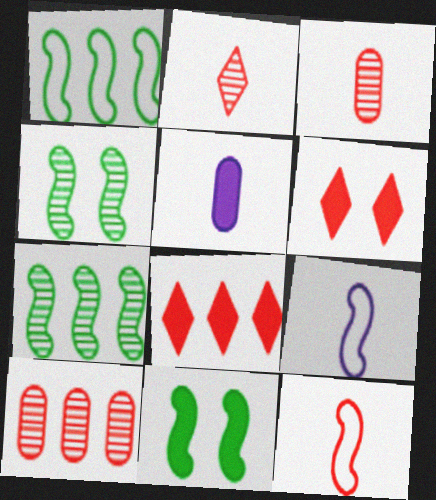[[5, 8, 11], 
[6, 10, 12]]